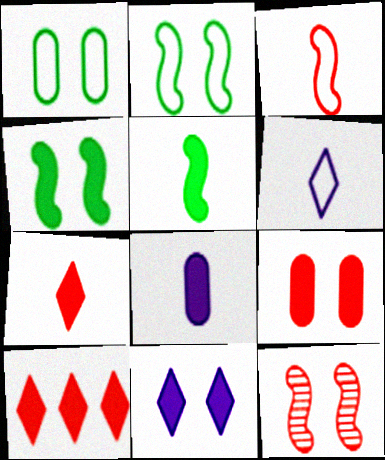[[1, 11, 12], 
[4, 8, 10], 
[4, 9, 11], 
[5, 7, 8]]